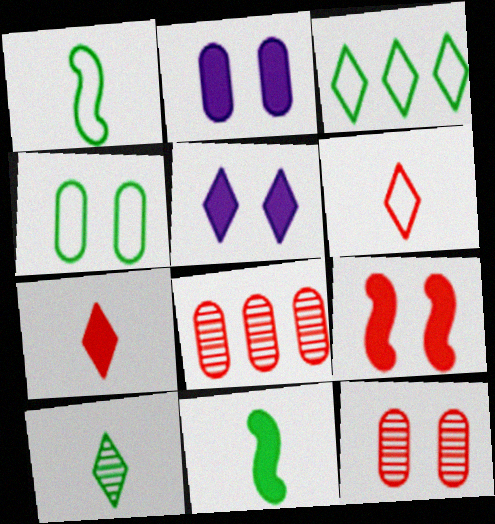[[1, 3, 4], 
[1, 5, 8], 
[2, 4, 12], 
[6, 8, 9]]